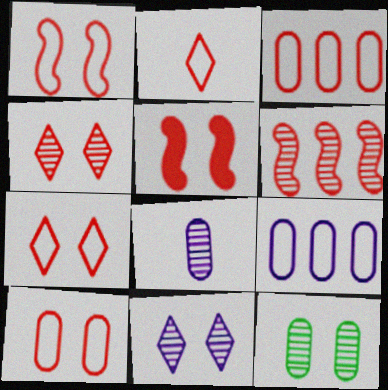[[1, 2, 3], 
[1, 7, 10], 
[4, 5, 10]]